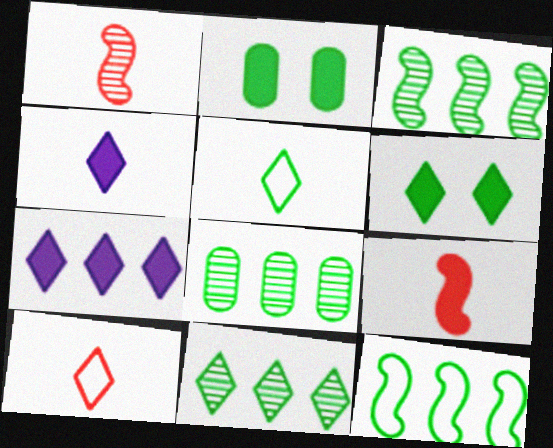[[2, 3, 5], 
[2, 7, 9], 
[3, 8, 11], 
[5, 6, 11]]